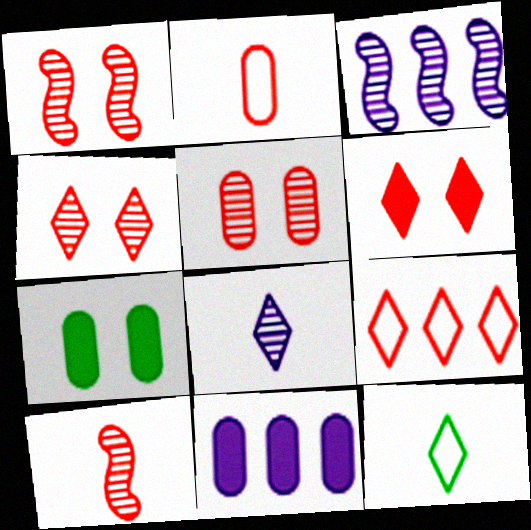[[1, 4, 5], 
[1, 11, 12]]